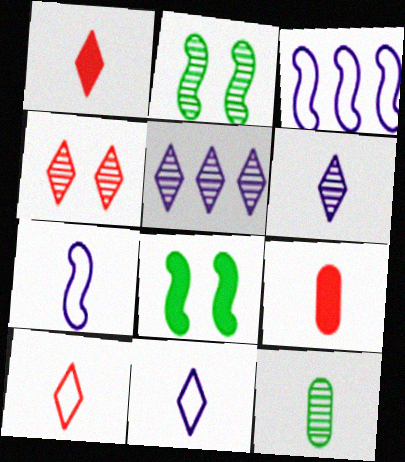[[1, 7, 12]]